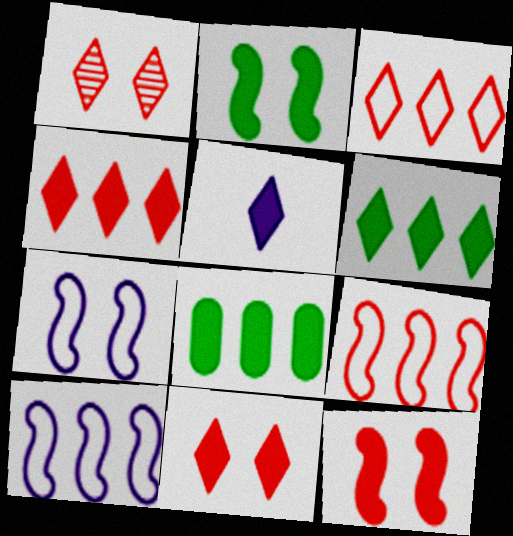[[5, 6, 11], 
[5, 8, 12]]